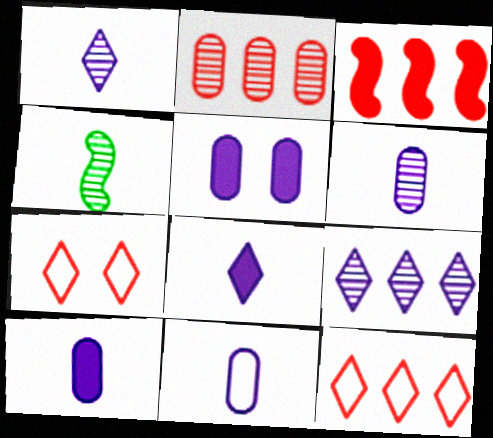[[2, 3, 12], 
[4, 5, 12], 
[6, 10, 11]]